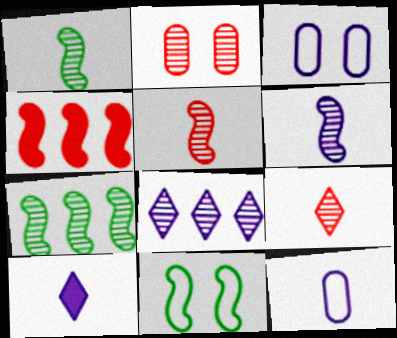[[1, 2, 8], 
[1, 5, 6], 
[4, 6, 11], 
[6, 10, 12]]